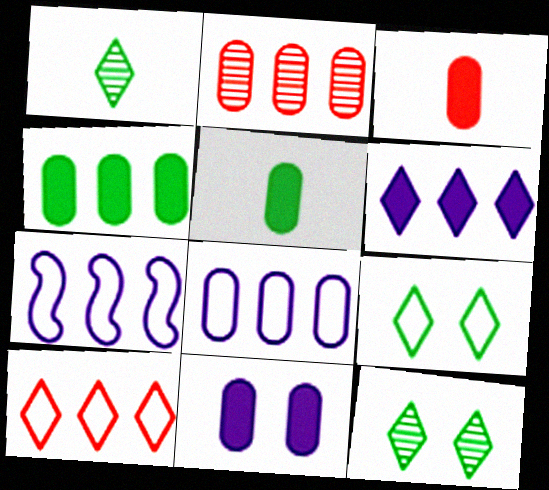[[2, 4, 8], 
[3, 4, 11], 
[3, 7, 12]]